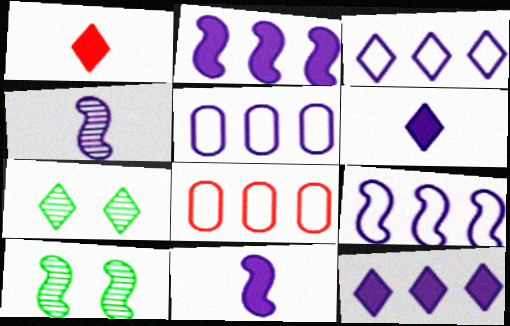[[1, 3, 7], 
[1, 5, 10], 
[3, 5, 9], 
[6, 8, 10], 
[7, 8, 11]]